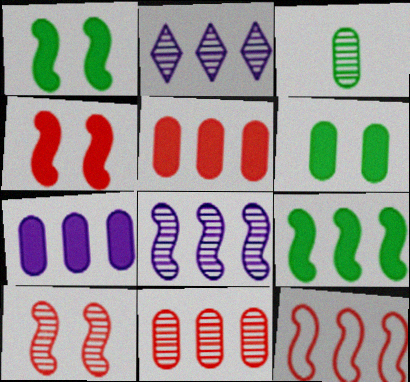[[2, 3, 10], 
[8, 9, 12]]